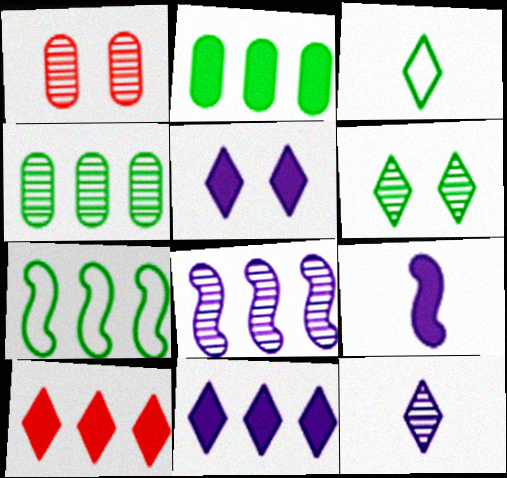[]